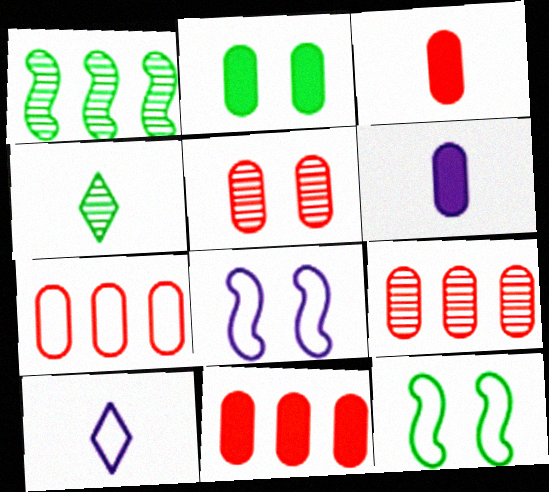[[2, 6, 11], 
[3, 5, 7], 
[4, 8, 11], 
[7, 9, 11], 
[7, 10, 12]]